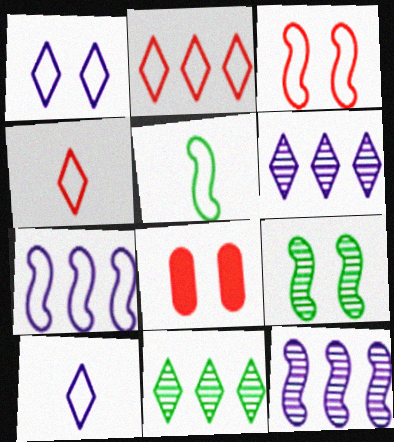[[1, 8, 9], 
[3, 5, 7], 
[5, 6, 8]]